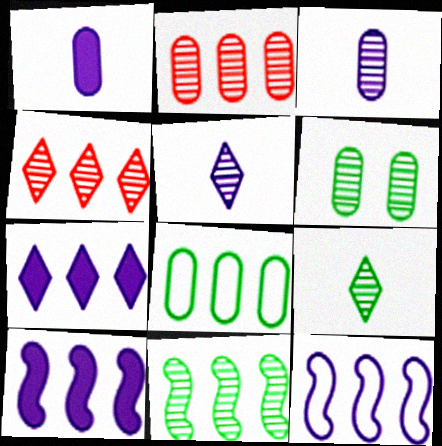[[2, 3, 6], 
[4, 8, 10], 
[6, 9, 11]]